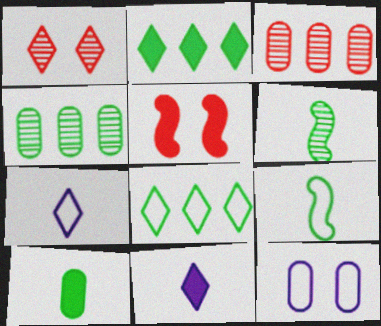[[1, 2, 7], 
[1, 8, 11], 
[3, 10, 12], 
[4, 5, 7]]